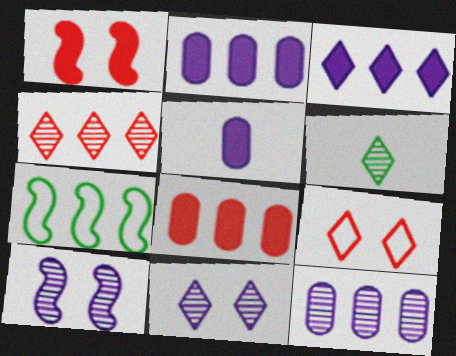[[2, 4, 7], 
[3, 6, 9], 
[4, 6, 11]]